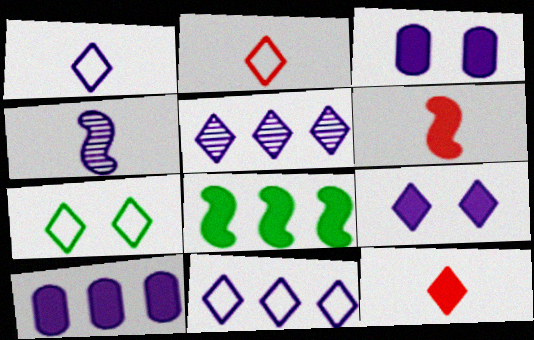[[1, 5, 9], 
[2, 7, 11], 
[3, 4, 11], 
[3, 8, 12], 
[5, 7, 12]]